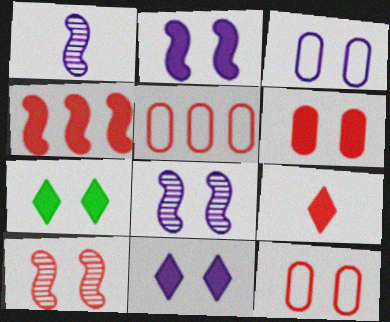[[1, 5, 7], 
[2, 6, 7], 
[3, 7, 10], 
[3, 8, 11], 
[4, 6, 9], 
[5, 9, 10], 
[7, 8, 12]]